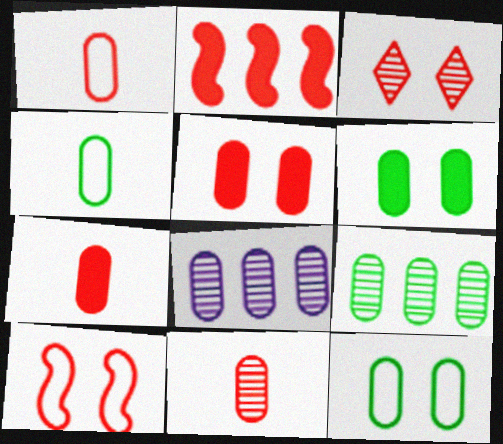[[1, 2, 3], 
[1, 6, 8], 
[1, 7, 11], 
[3, 5, 10], 
[4, 5, 8], 
[4, 6, 9], 
[7, 8, 12]]